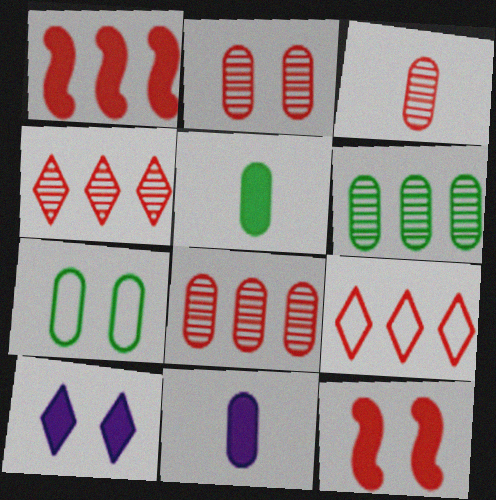[[1, 5, 10], 
[1, 8, 9], 
[2, 3, 8], 
[3, 9, 12], 
[5, 6, 7], 
[7, 8, 11]]